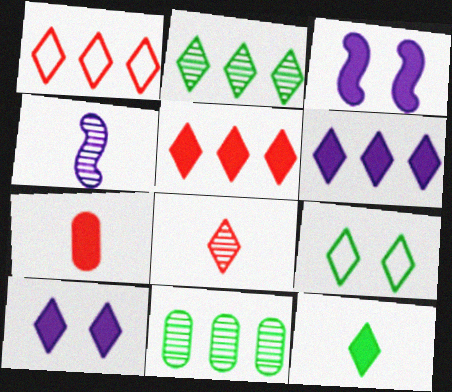[[1, 2, 6], 
[2, 9, 12], 
[5, 10, 12], 
[6, 8, 9]]